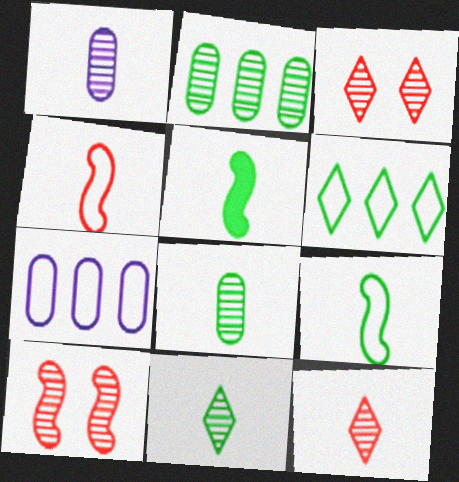[[3, 5, 7]]